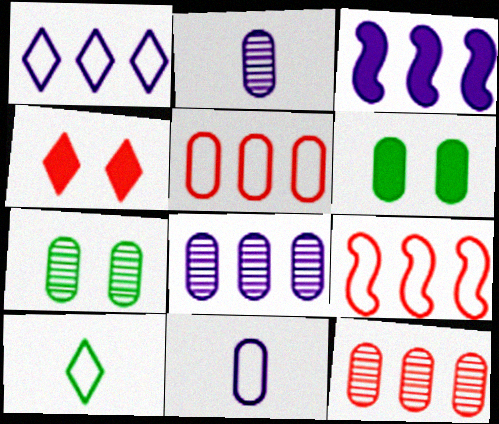[[1, 3, 8], 
[2, 5, 6], 
[2, 7, 12], 
[6, 11, 12]]